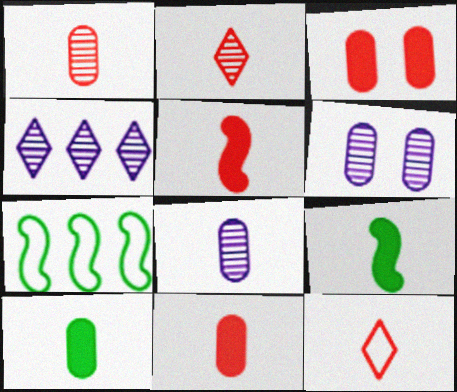[[1, 5, 12], 
[8, 9, 12]]